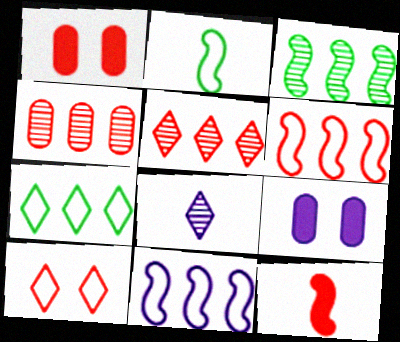[[2, 5, 9], 
[4, 10, 12], 
[8, 9, 11]]